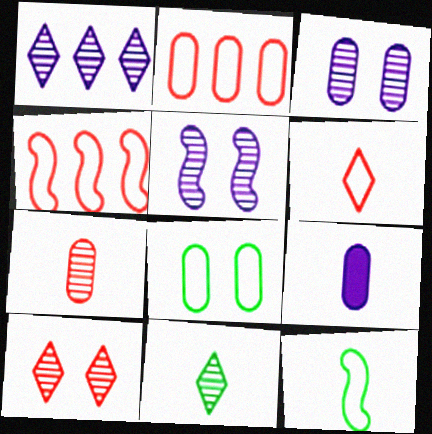[[1, 10, 11]]